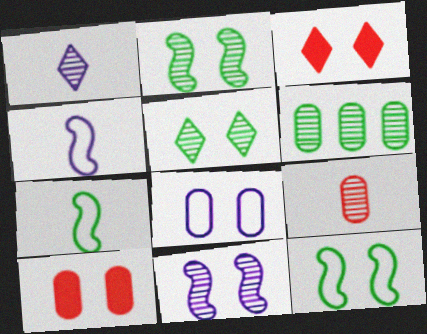[[2, 3, 8], 
[3, 4, 6]]